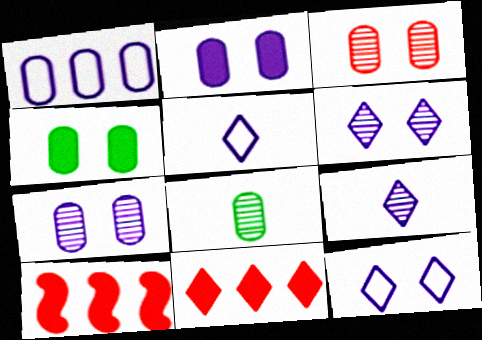[[8, 10, 12]]